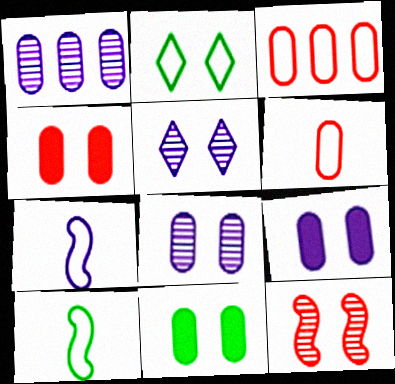[[1, 6, 11], 
[2, 3, 7], 
[2, 9, 12], 
[4, 9, 11]]